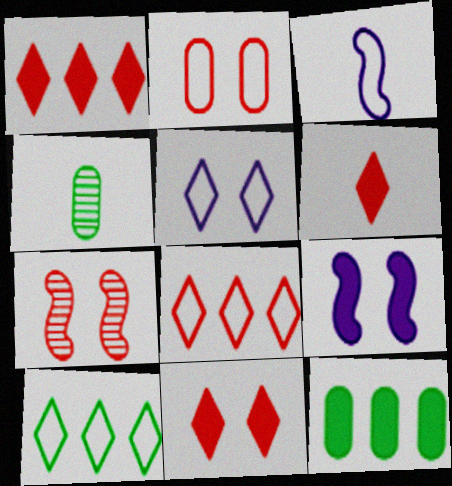[[1, 6, 11], 
[2, 3, 10], 
[2, 7, 11], 
[3, 4, 6], 
[4, 8, 9], 
[6, 9, 12]]